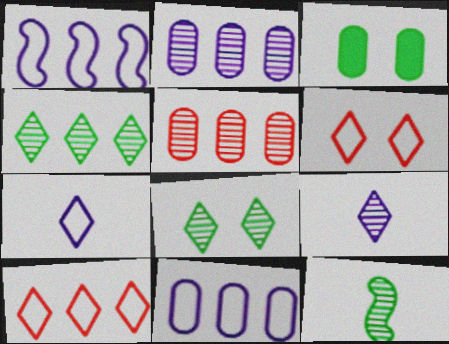[]